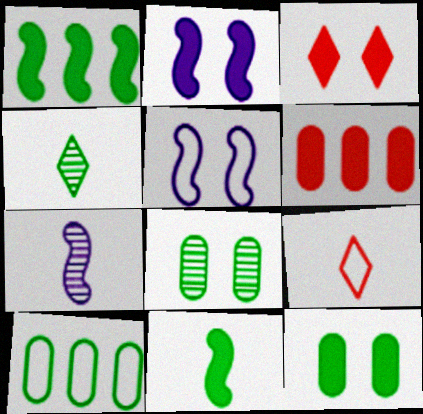[[2, 3, 12], 
[3, 5, 8], 
[3, 7, 10], 
[4, 5, 6], 
[5, 9, 10]]